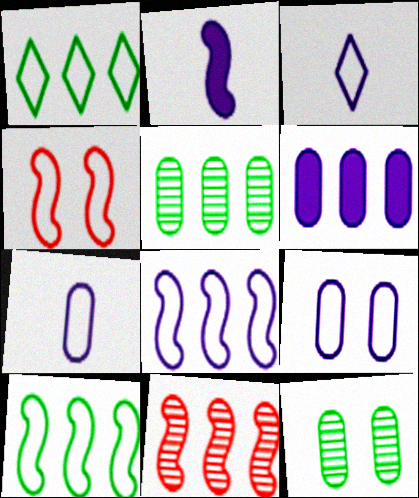[[1, 4, 7], 
[1, 6, 11], 
[3, 8, 9]]